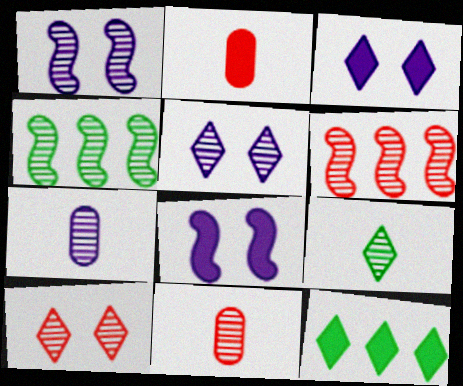[[2, 8, 12], 
[4, 5, 11], 
[4, 7, 10], 
[6, 10, 11]]